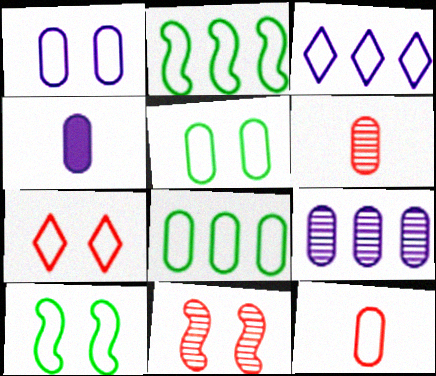[[1, 4, 9], 
[1, 7, 10], 
[1, 8, 12], 
[3, 10, 12]]